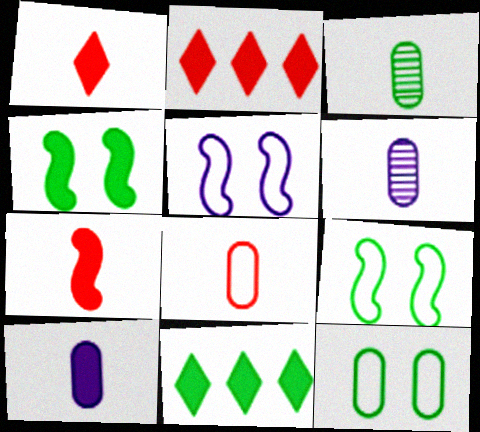[[2, 3, 5], 
[2, 4, 10], 
[2, 6, 9], 
[3, 8, 10], 
[3, 9, 11]]